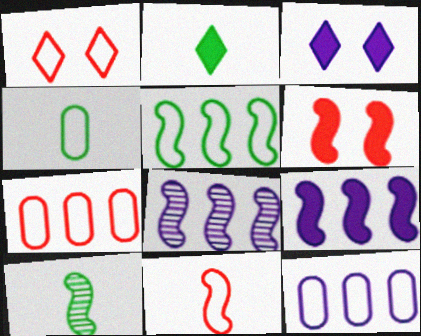[[1, 7, 11], 
[2, 4, 10], 
[3, 7, 10]]